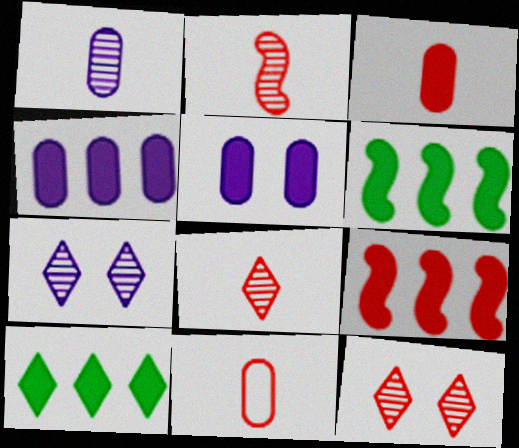[[4, 9, 10], 
[6, 7, 11], 
[9, 11, 12]]